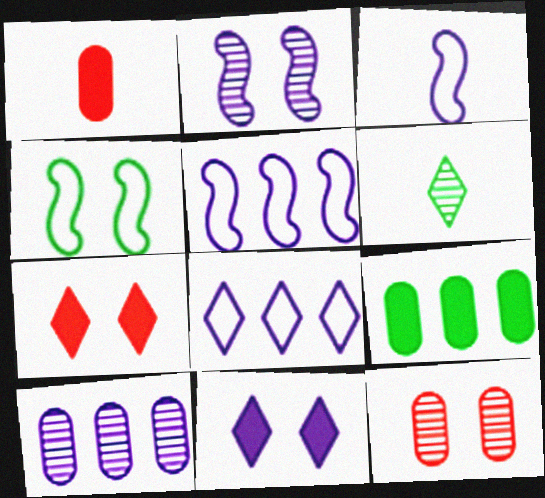[[1, 3, 6], 
[3, 10, 11], 
[4, 6, 9], 
[4, 11, 12], 
[6, 7, 8]]